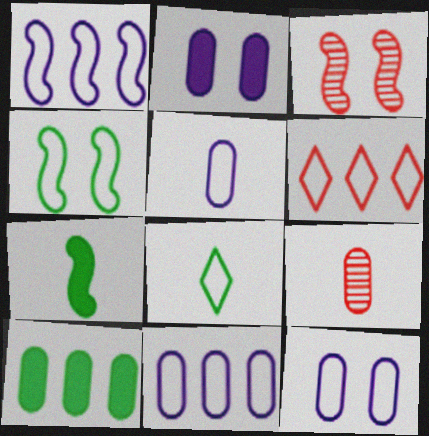[[1, 3, 7], 
[4, 5, 6], 
[5, 11, 12], 
[9, 10, 12]]